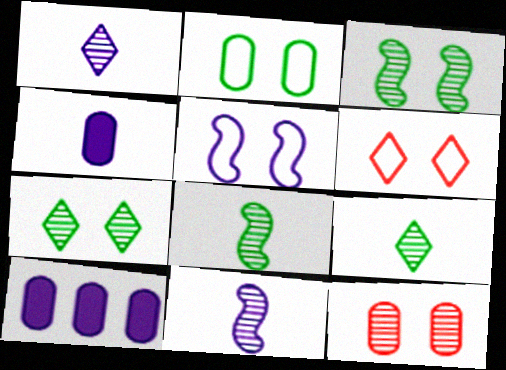[[1, 5, 10], 
[2, 5, 6], 
[6, 8, 10]]